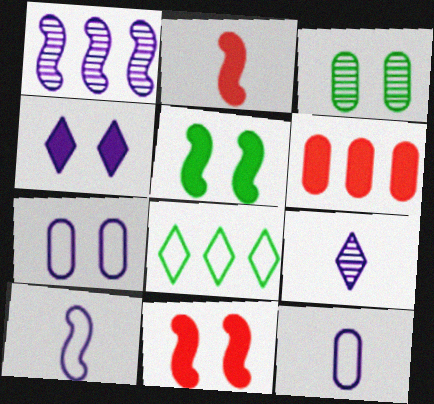[[1, 4, 12], 
[1, 6, 8], 
[3, 6, 12]]